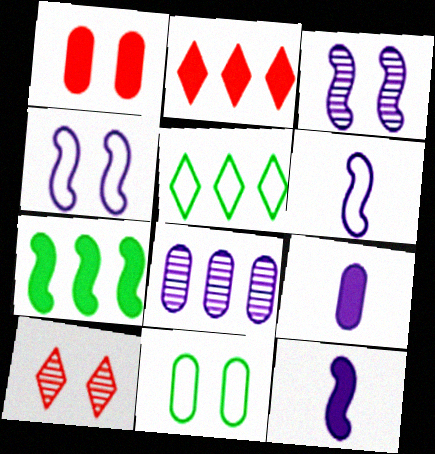[]